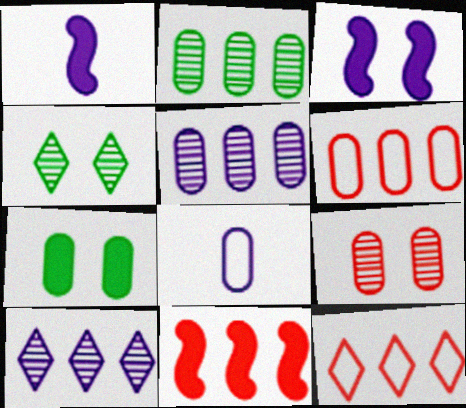[[1, 4, 6], 
[3, 8, 10], 
[4, 8, 11]]